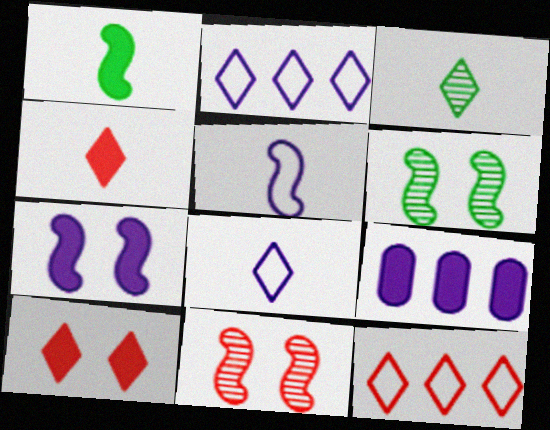[[1, 9, 10], 
[2, 3, 10], 
[3, 4, 8]]